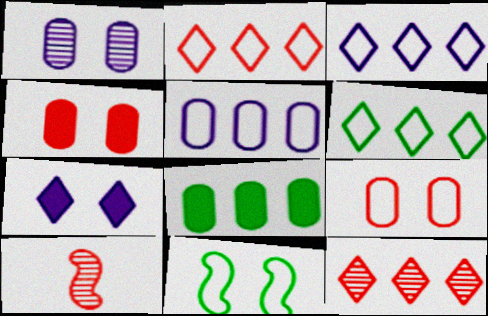[[2, 3, 6], 
[2, 4, 10]]